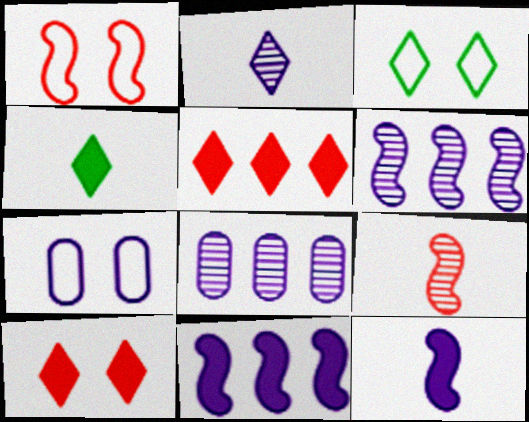[[1, 3, 7], 
[1, 4, 8], 
[2, 3, 5], 
[2, 7, 11]]